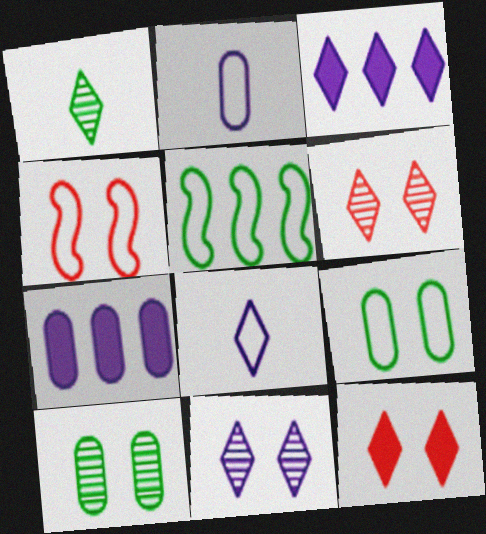[[1, 4, 7], 
[3, 8, 11]]